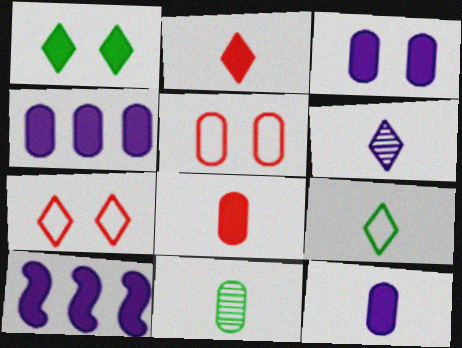[[1, 8, 10], 
[2, 6, 9], 
[3, 4, 12], 
[4, 5, 11], 
[7, 10, 11]]